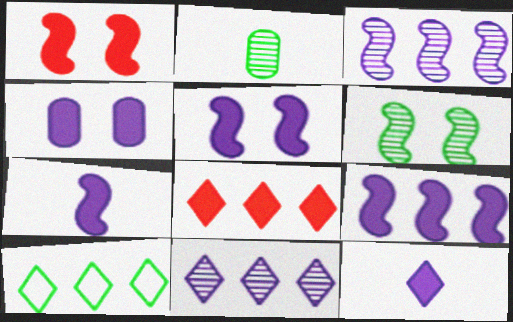[[4, 9, 12], 
[5, 7, 9], 
[8, 10, 11]]